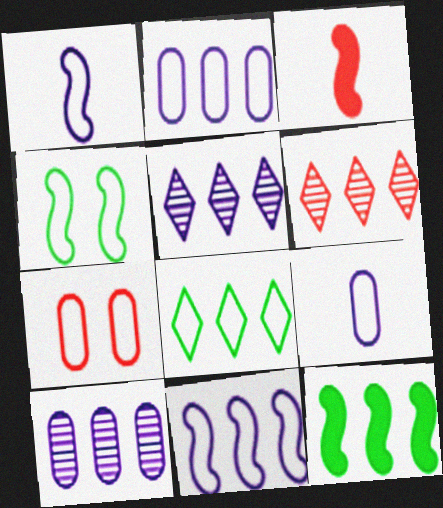[[1, 7, 8], 
[2, 6, 12], 
[3, 6, 7]]